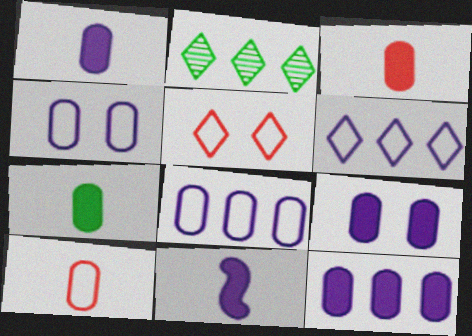[[1, 3, 7], 
[1, 9, 12]]